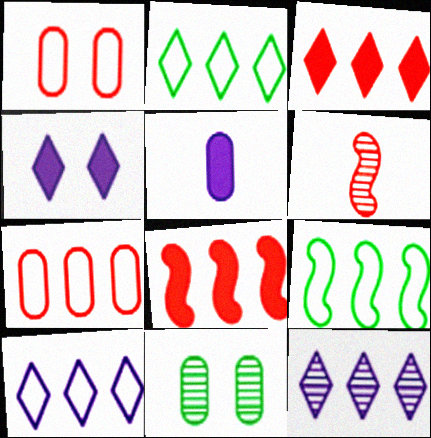[[1, 3, 6], 
[2, 3, 12], 
[5, 7, 11], 
[6, 11, 12], 
[7, 9, 10]]